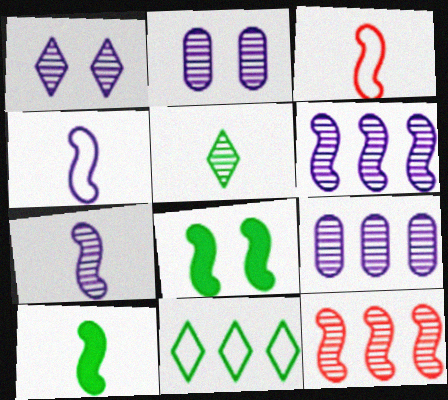[[1, 7, 9], 
[2, 5, 12], 
[3, 6, 8], 
[3, 7, 10], 
[4, 8, 12]]